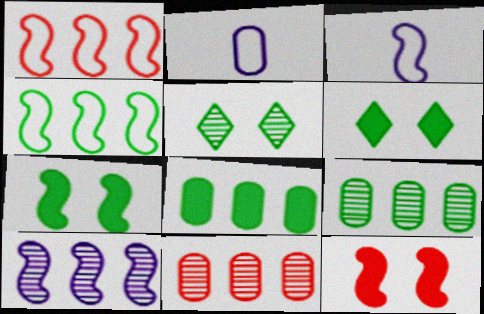[[3, 6, 11]]